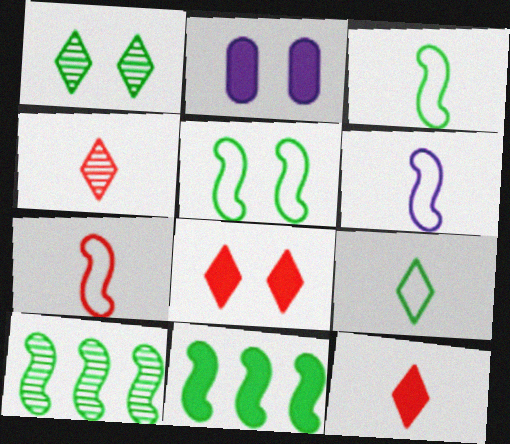[[2, 11, 12], 
[3, 6, 7]]